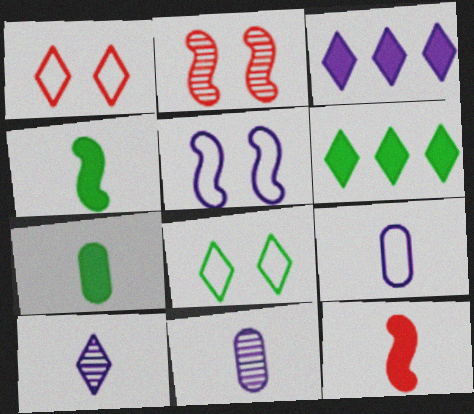[[1, 6, 10], 
[2, 6, 9], 
[3, 5, 11]]